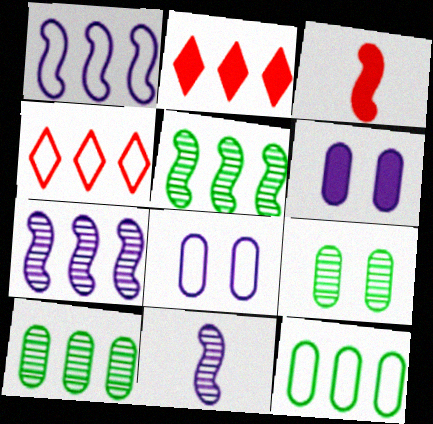[[1, 2, 10], 
[1, 4, 12], 
[2, 7, 12]]